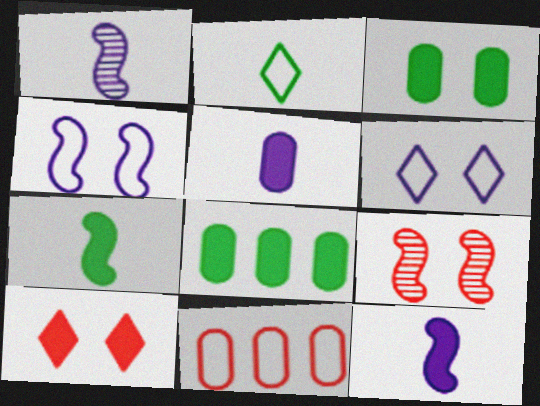[[2, 4, 11], 
[3, 6, 9], 
[8, 10, 12]]